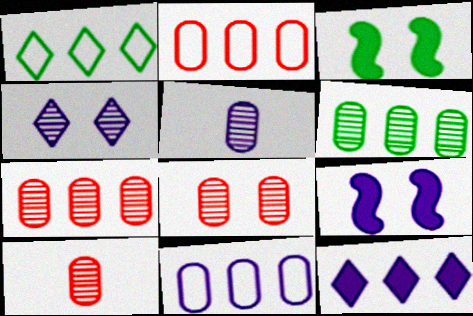[[1, 9, 10], 
[5, 6, 8], 
[7, 8, 10]]